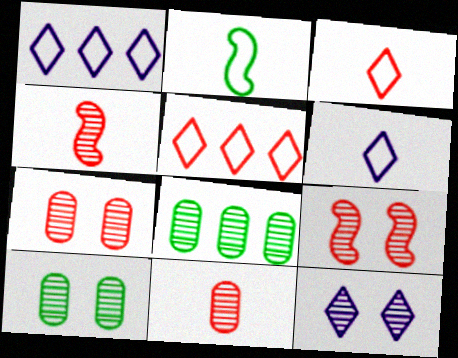[[4, 8, 12], 
[9, 10, 12]]